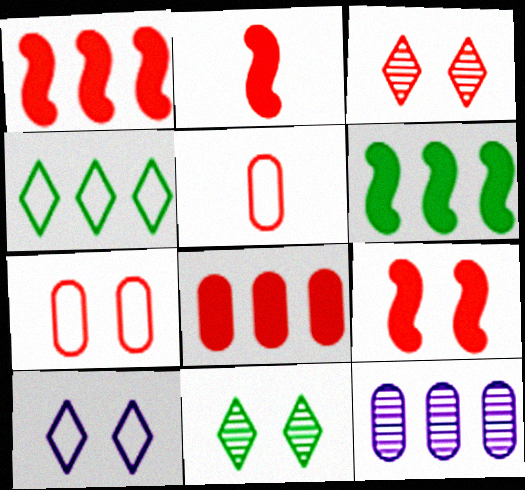[[1, 2, 9], 
[1, 3, 5], 
[1, 4, 12], 
[3, 7, 9]]